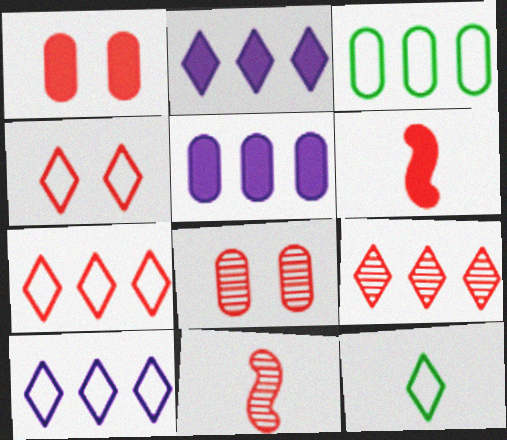[[1, 7, 11], 
[4, 10, 12], 
[6, 7, 8], 
[8, 9, 11]]